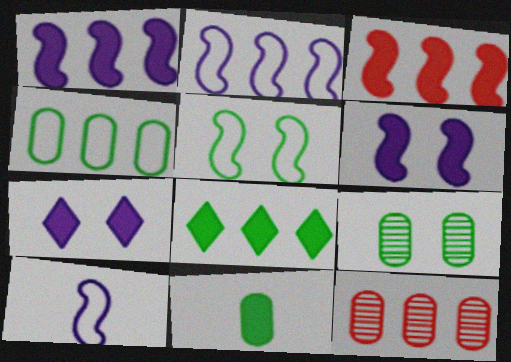[[2, 8, 12], 
[3, 7, 11], 
[4, 9, 11]]